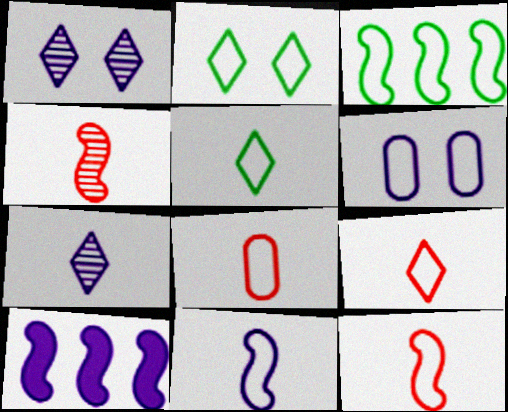[[3, 6, 9], 
[5, 8, 11], 
[6, 7, 10], 
[8, 9, 12]]